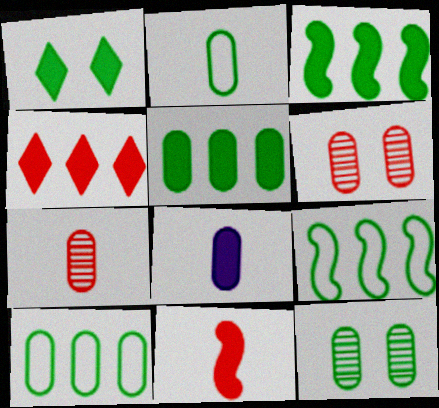[[2, 5, 12], 
[2, 7, 8], 
[6, 8, 10]]